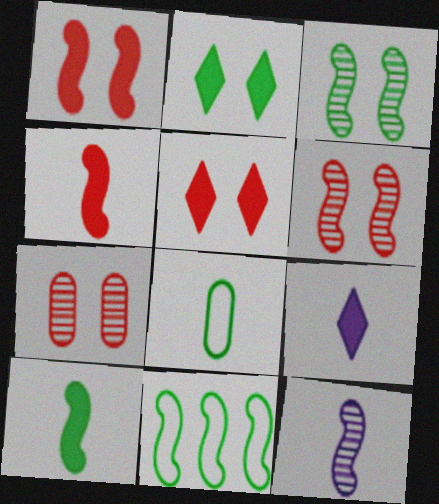[[1, 11, 12], 
[3, 10, 11], 
[7, 9, 11]]